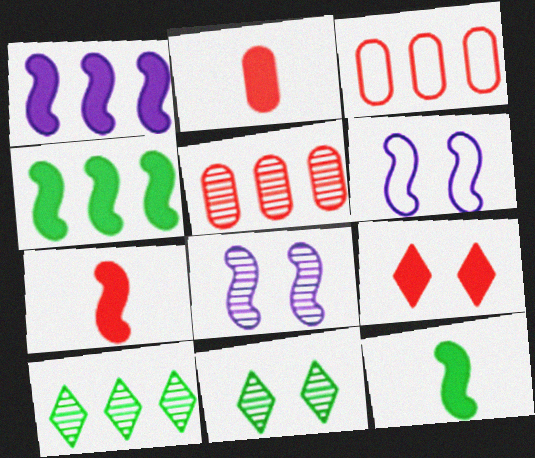[[1, 3, 10], 
[2, 6, 10]]